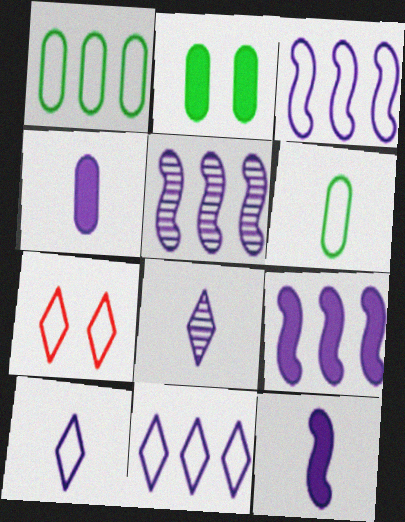[[3, 5, 9], 
[3, 6, 7]]